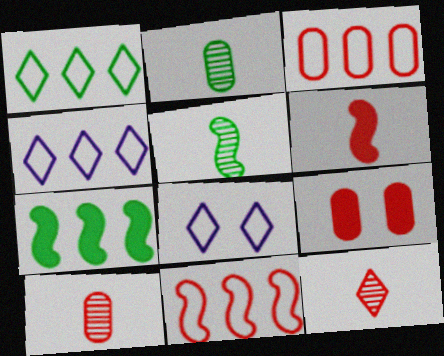[[3, 9, 10], 
[4, 5, 9], 
[7, 8, 10], 
[9, 11, 12]]